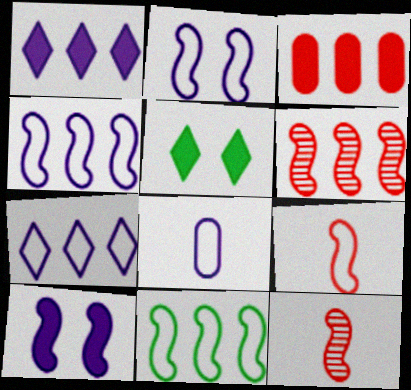[[2, 7, 8], 
[2, 9, 11], 
[5, 6, 8], 
[10, 11, 12]]